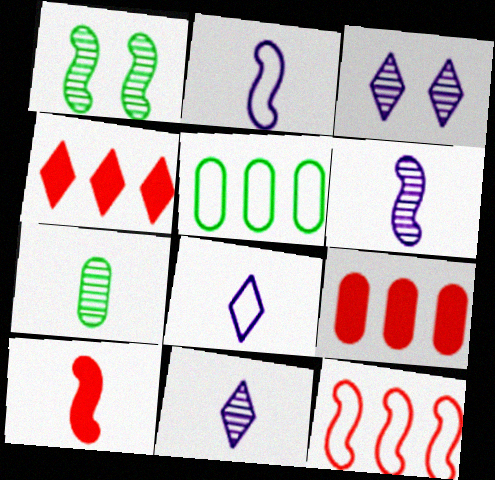[[1, 8, 9], 
[3, 5, 10], 
[7, 8, 10]]